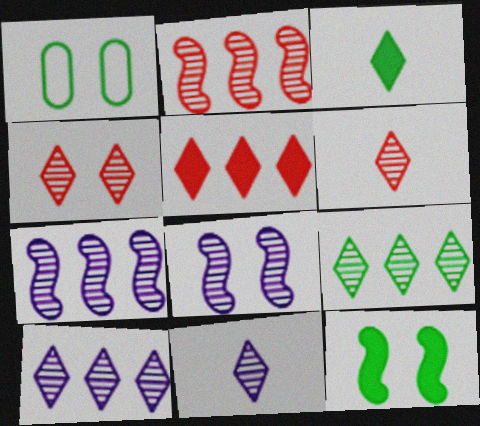[[4, 9, 11]]